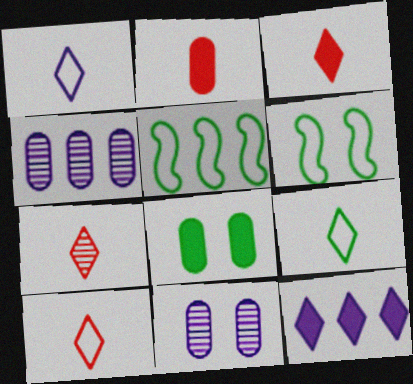[[1, 9, 10], 
[3, 4, 6], 
[3, 5, 11], 
[3, 7, 10]]